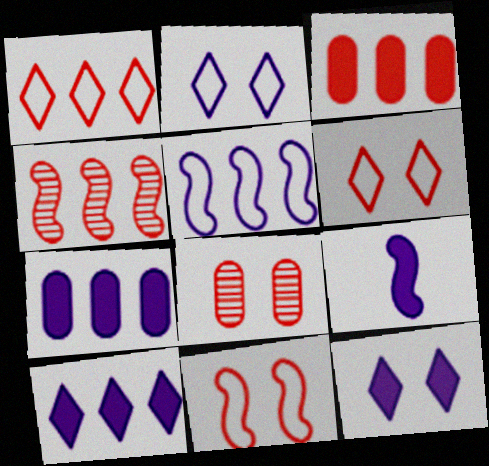[[1, 3, 4], 
[7, 9, 12]]